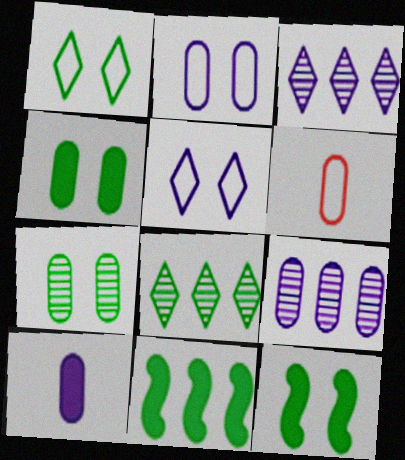[[1, 7, 12], 
[2, 9, 10], 
[3, 6, 12], 
[4, 6, 9]]